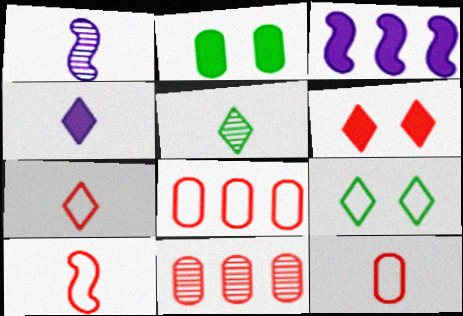[[4, 5, 7], 
[6, 10, 11], 
[7, 10, 12]]